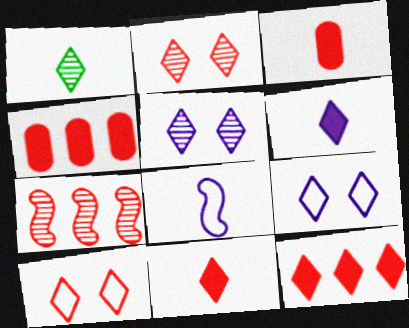[[1, 3, 8], 
[1, 9, 12], 
[3, 7, 10]]